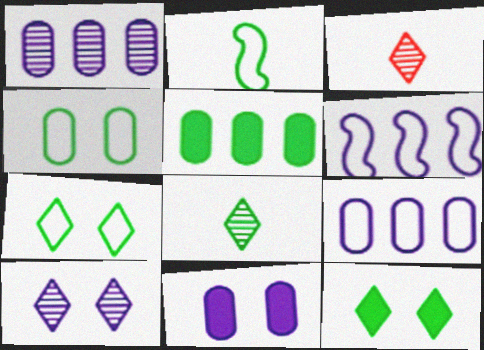[]